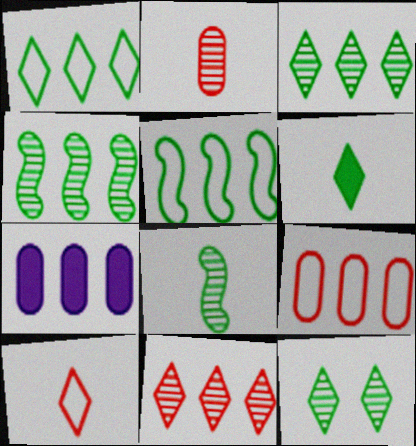[[1, 6, 12], 
[5, 7, 11]]